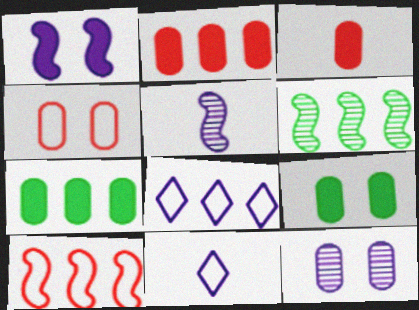[[2, 6, 8], 
[4, 9, 12]]